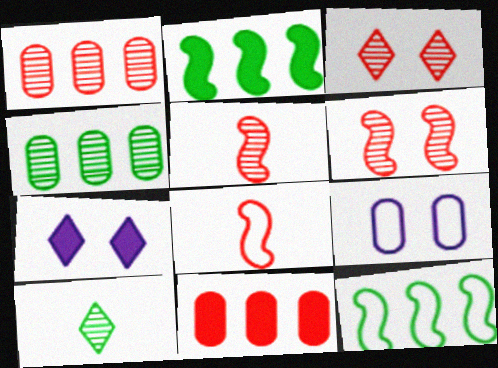[[1, 3, 5], 
[3, 8, 11], 
[4, 7, 8]]